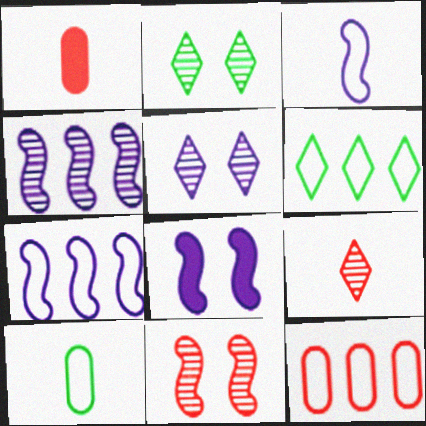[[1, 2, 7], 
[3, 4, 8], 
[6, 7, 12]]